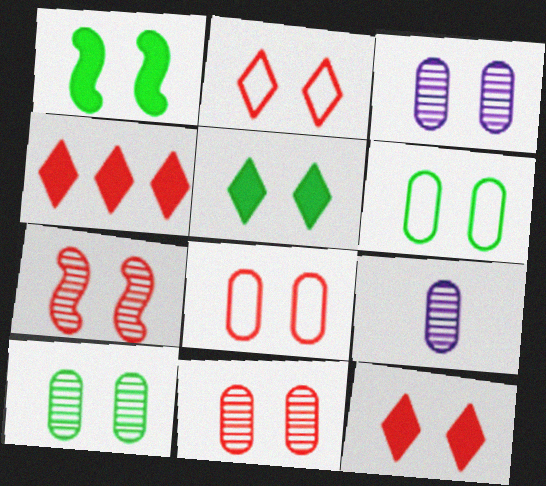[[1, 2, 3], 
[3, 10, 11], 
[7, 8, 12]]